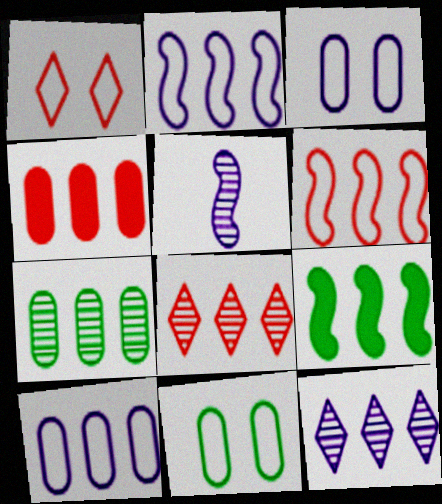[[4, 6, 8], 
[4, 7, 10], 
[8, 9, 10]]